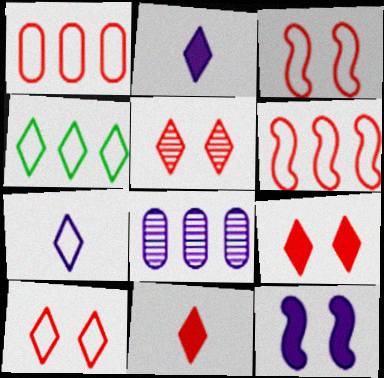[[2, 4, 5], 
[4, 7, 10], 
[5, 9, 10], 
[7, 8, 12]]